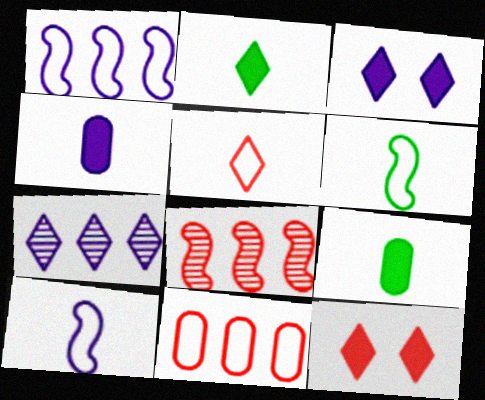[]